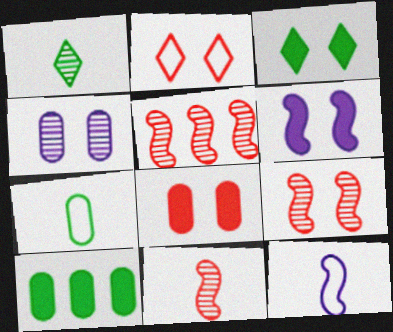[[1, 4, 5], 
[2, 8, 9], 
[3, 6, 8], 
[5, 9, 11]]